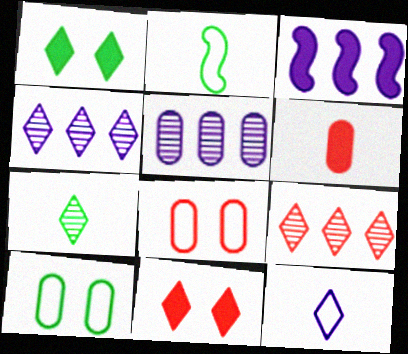[[1, 3, 6], 
[1, 9, 12], 
[2, 5, 11], 
[3, 7, 8], 
[5, 6, 10]]